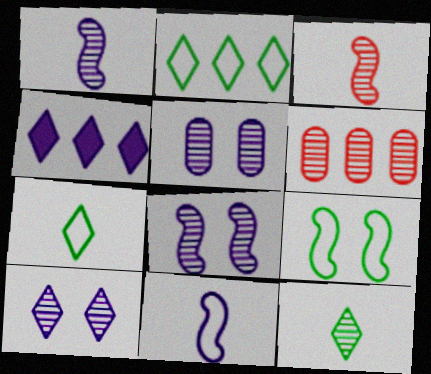[[4, 5, 11], 
[5, 8, 10], 
[6, 8, 12]]